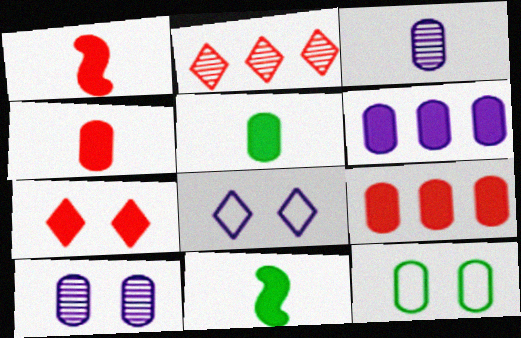[[1, 7, 9], 
[3, 9, 12], 
[6, 7, 11]]